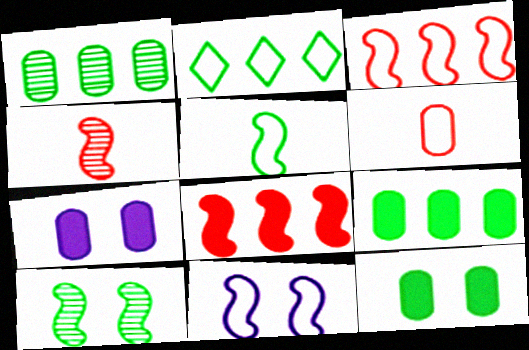[[1, 6, 7], 
[2, 4, 7], 
[2, 6, 11], 
[3, 5, 11]]